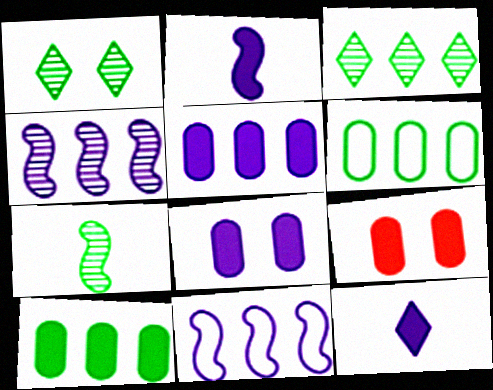[]